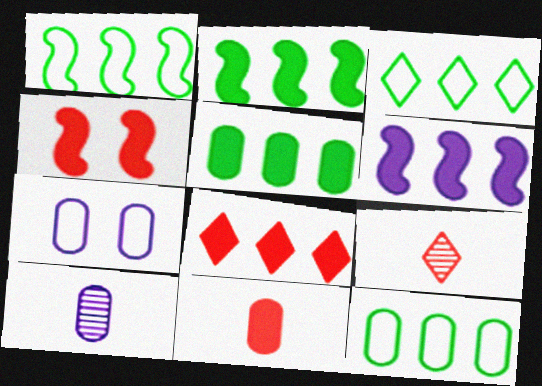[[1, 3, 12], 
[2, 7, 9], 
[3, 4, 10], 
[4, 8, 11], 
[5, 6, 8]]